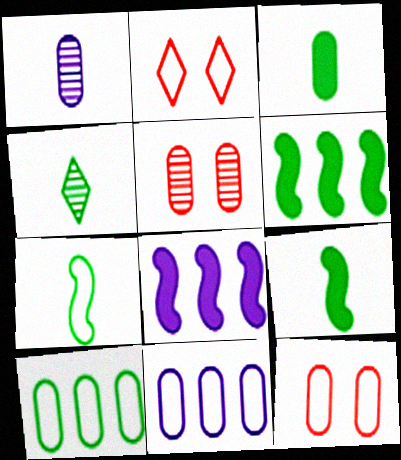[[1, 2, 6], 
[2, 7, 11], 
[3, 4, 7], 
[3, 5, 11], 
[4, 8, 12]]